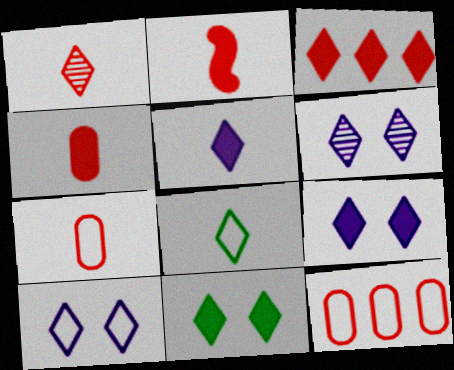[[1, 2, 7], 
[1, 5, 8], 
[3, 5, 11], 
[3, 6, 8], 
[6, 9, 10]]